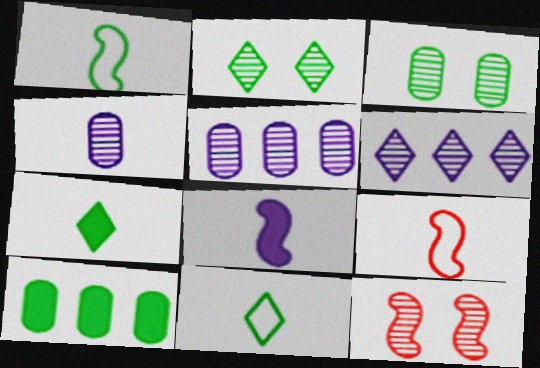[[1, 2, 10], 
[4, 7, 9]]